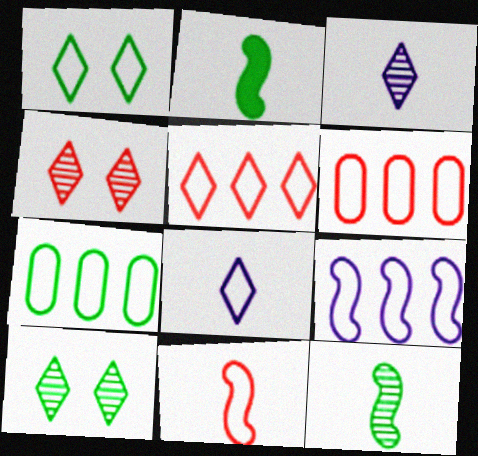[[1, 5, 8], 
[2, 7, 10], 
[5, 7, 9]]